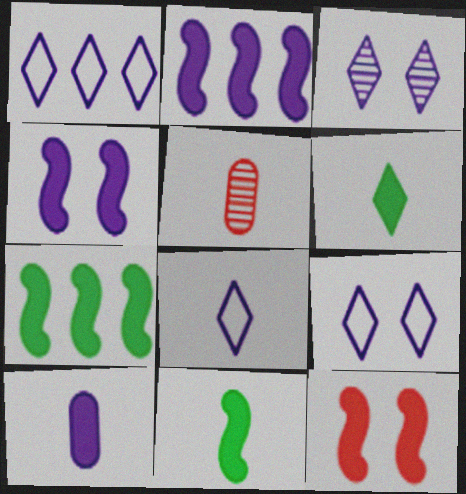[[1, 8, 9], 
[2, 11, 12], 
[5, 7, 9], 
[5, 8, 11]]